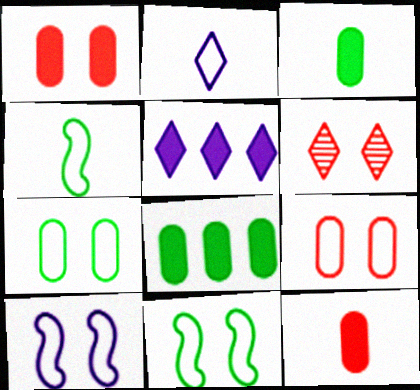[]